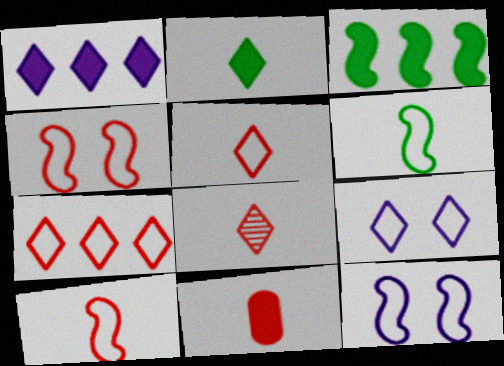[[8, 10, 11]]